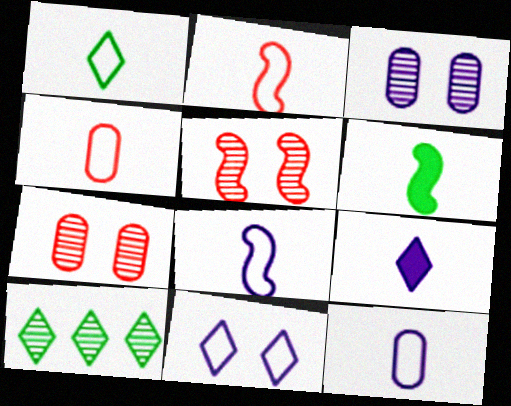[[1, 2, 12], 
[1, 4, 8]]